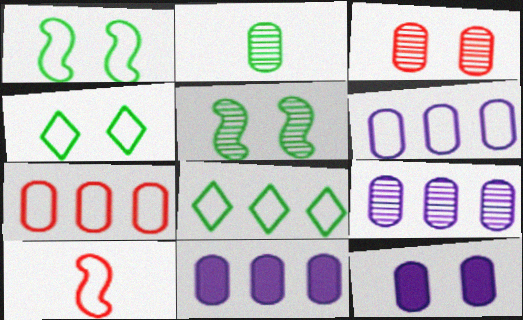[[2, 3, 9], 
[2, 7, 12], 
[4, 6, 10], 
[6, 9, 11]]